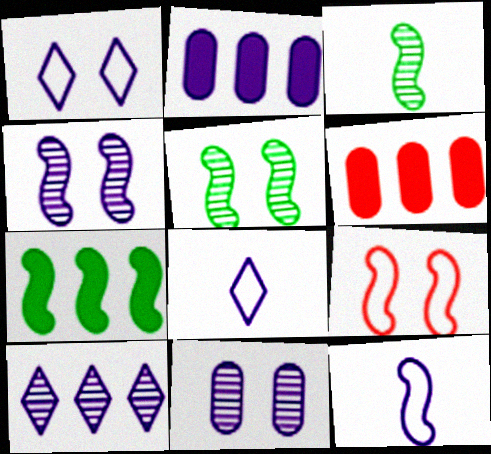[[1, 3, 6], 
[2, 4, 8], 
[5, 6, 8]]